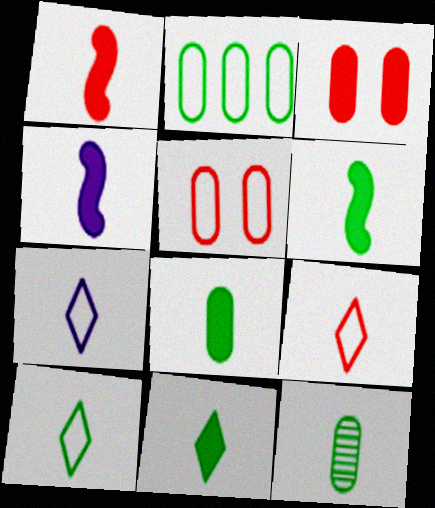[[1, 4, 6], 
[1, 7, 12], 
[4, 9, 12], 
[6, 8, 11], 
[6, 10, 12], 
[7, 9, 10]]